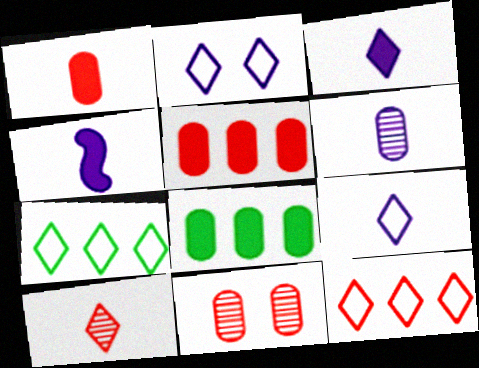[[4, 6, 9], 
[4, 7, 11]]